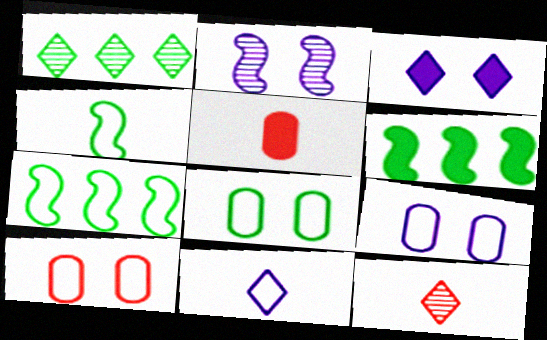[[2, 3, 9], 
[3, 5, 6], 
[6, 9, 12], 
[7, 10, 11], 
[8, 9, 10]]